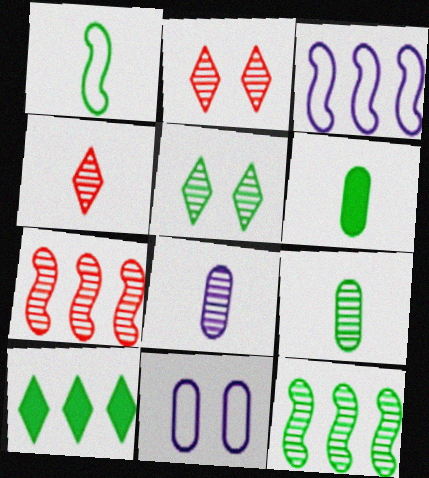[[2, 3, 6], 
[2, 8, 12], 
[5, 7, 8], 
[5, 9, 12]]